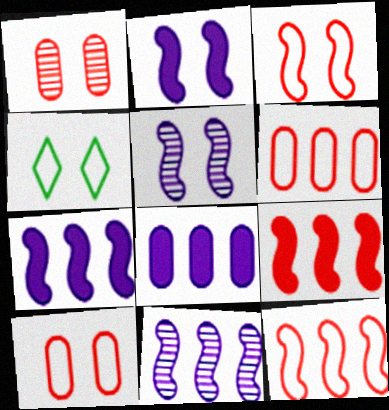[[1, 2, 4]]